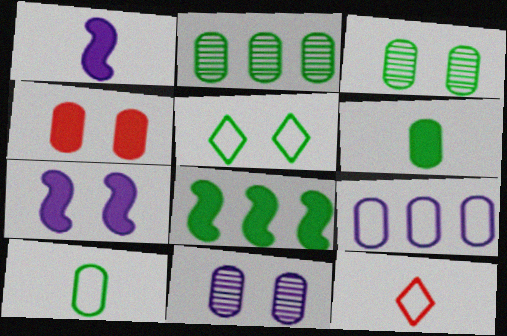[[2, 7, 12], 
[8, 11, 12]]